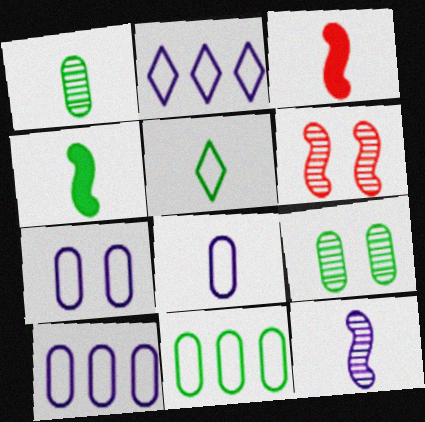[[1, 4, 5], 
[2, 3, 9], 
[7, 8, 10]]